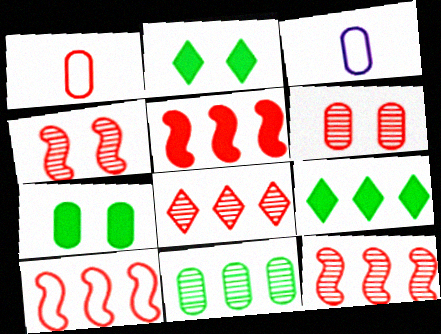[[2, 3, 12], 
[3, 4, 9], 
[5, 10, 12]]